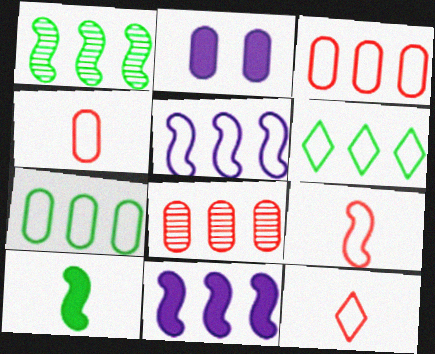[[1, 2, 12], 
[3, 5, 6], 
[4, 9, 12], 
[6, 8, 11]]